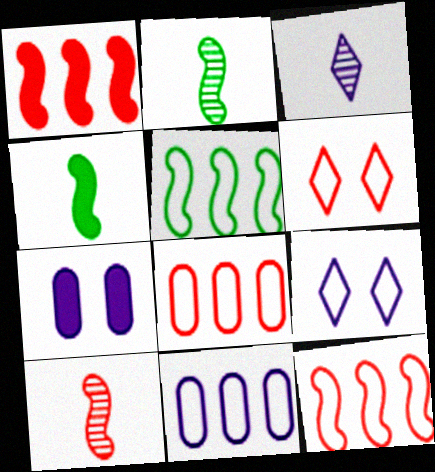[]